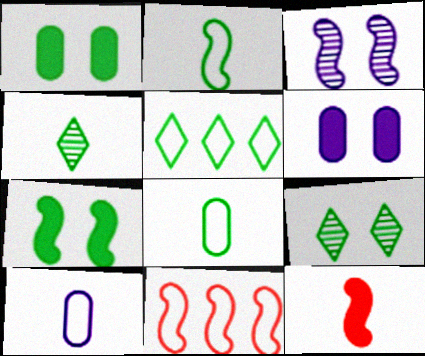[[4, 6, 11], 
[4, 10, 12]]